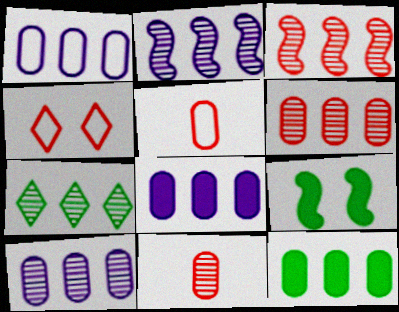[[1, 6, 12], 
[1, 8, 10], 
[2, 6, 7], 
[3, 7, 10]]